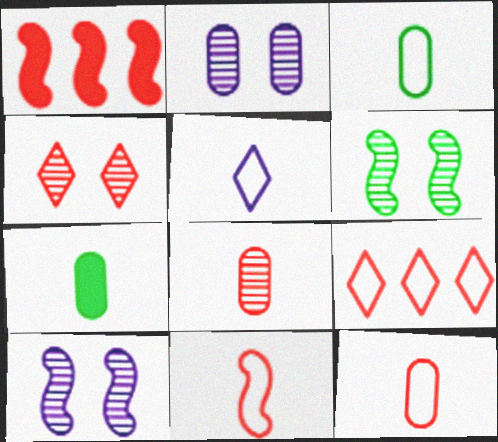[[1, 4, 12], 
[2, 4, 6], 
[3, 5, 11], 
[7, 9, 10]]